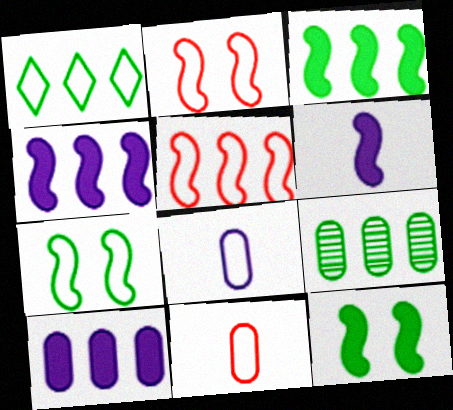[[1, 2, 8], 
[1, 3, 9]]